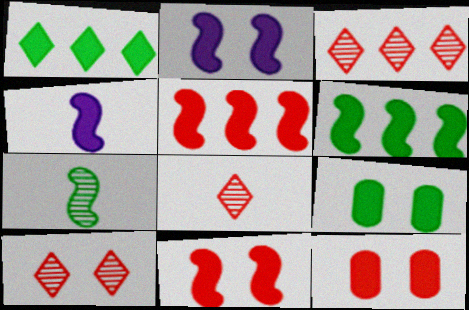[[1, 4, 12], 
[3, 8, 10], 
[4, 6, 11]]